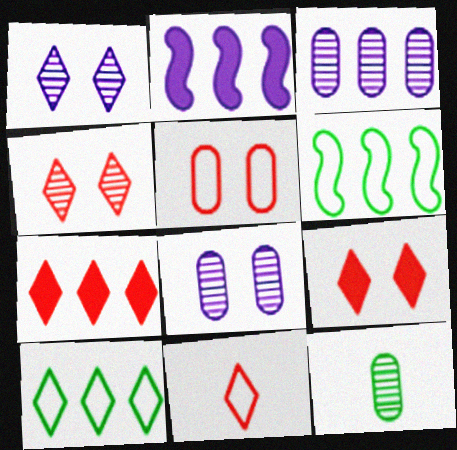[[3, 6, 7], 
[4, 7, 11]]